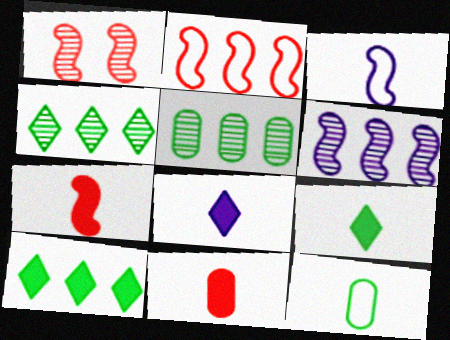[[1, 2, 7]]